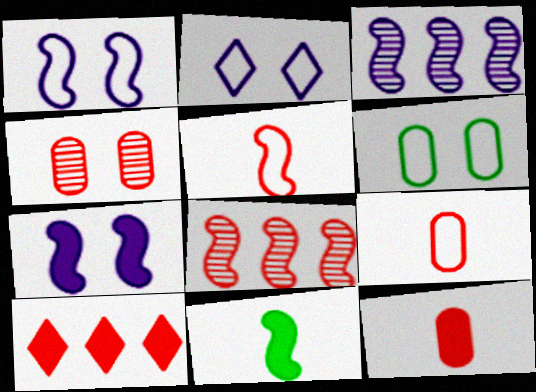[[1, 8, 11], 
[4, 5, 10]]